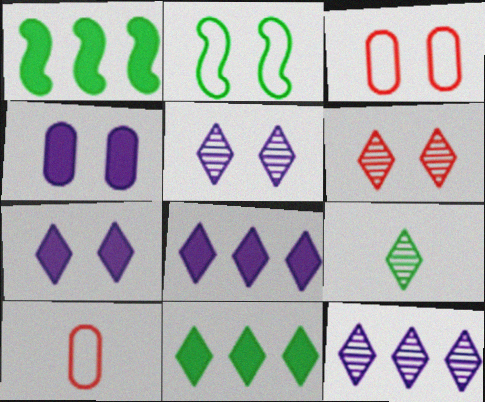[[1, 5, 10], 
[2, 4, 6], 
[6, 9, 12]]